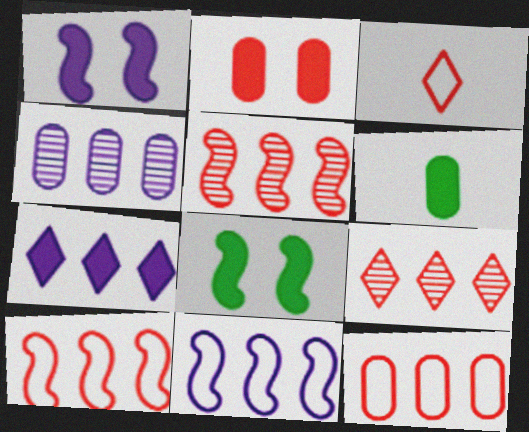[[2, 3, 5], 
[3, 4, 8], 
[4, 7, 11]]